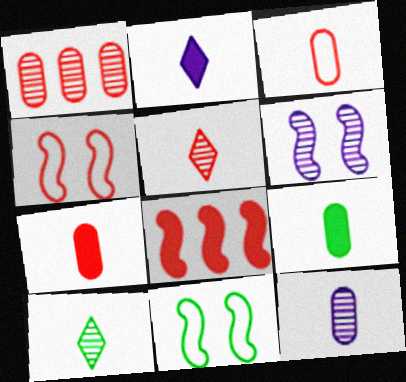[[1, 2, 11], 
[1, 6, 10], 
[3, 9, 12]]